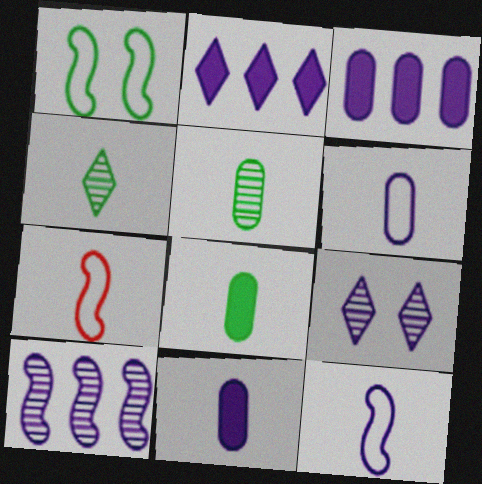[[3, 9, 12], 
[4, 7, 11]]